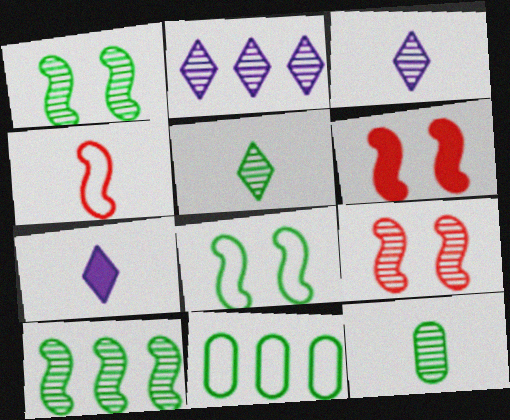[[2, 9, 12], 
[3, 6, 11], 
[4, 7, 12], 
[7, 9, 11]]